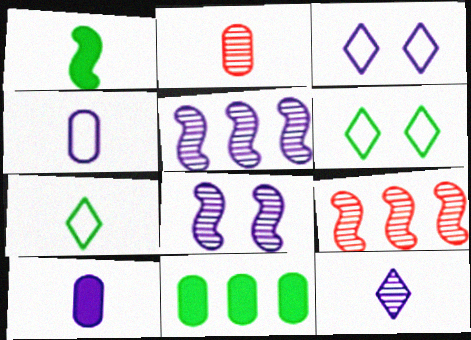[[3, 5, 10], 
[6, 9, 10]]